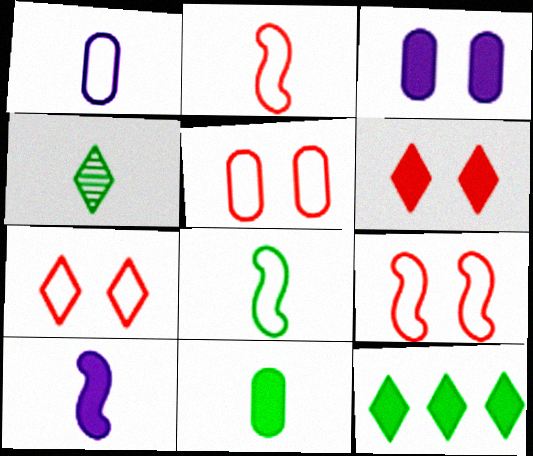[[4, 8, 11], 
[5, 7, 9]]